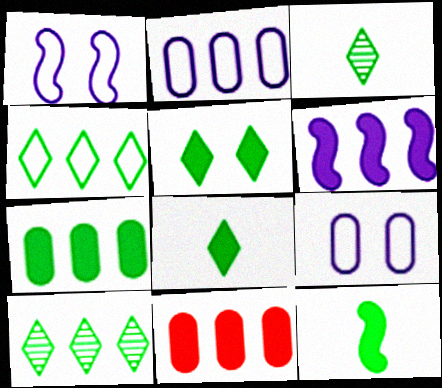[[1, 3, 11], 
[3, 4, 5], 
[5, 7, 12]]